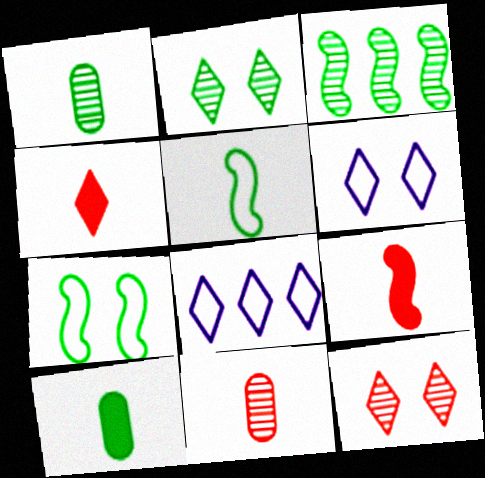[[1, 2, 3], 
[2, 4, 8]]